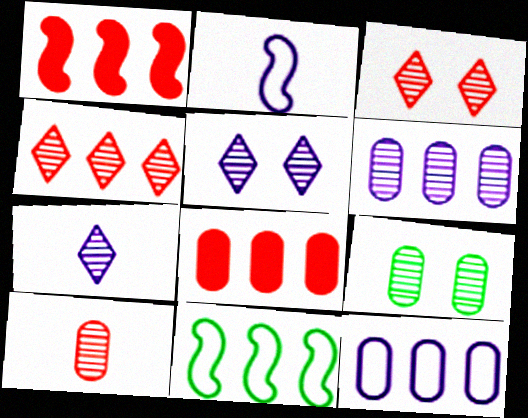[[6, 9, 10]]